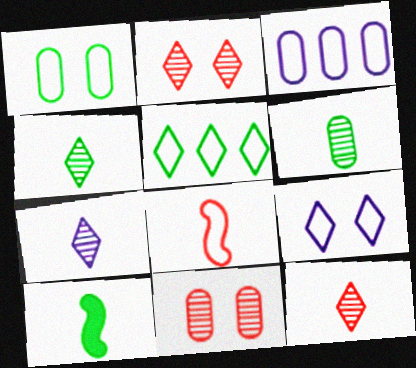[[2, 3, 10], 
[4, 7, 12]]